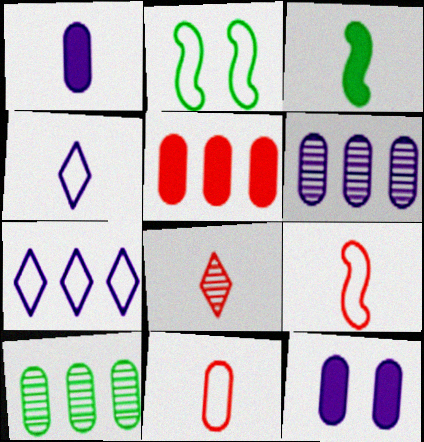[[2, 7, 11], 
[10, 11, 12]]